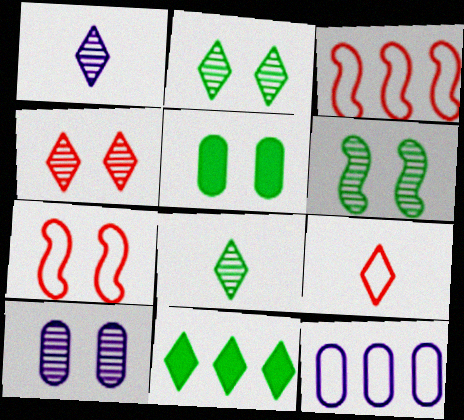[[1, 3, 5], 
[4, 6, 10]]